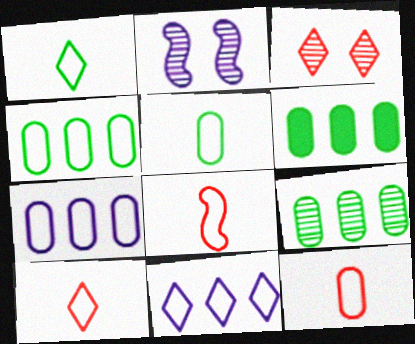[[2, 6, 10], 
[4, 6, 9], 
[8, 10, 12]]